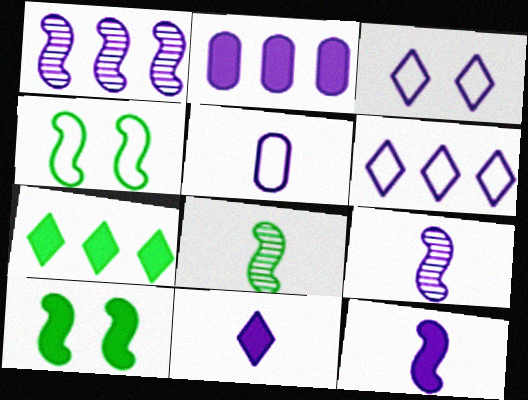[[1, 2, 6], 
[2, 3, 9], 
[5, 9, 11]]